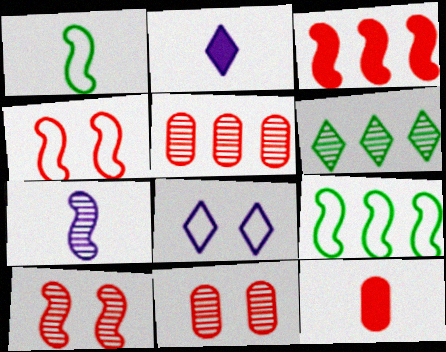[[2, 9, 11], 
[6, 7, 11]]